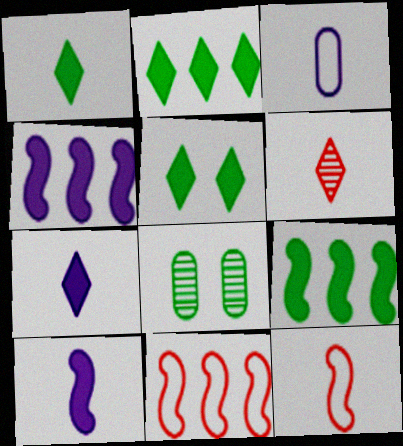[[1, 2, 5], 
[7, 8, 11]]